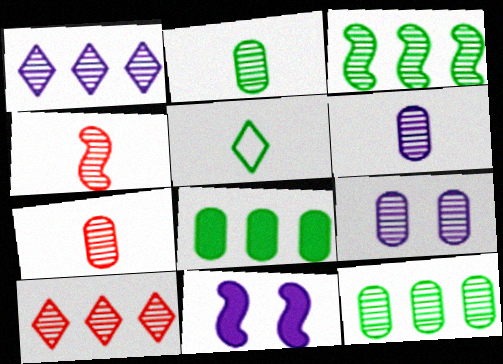[[2, 6, 7], 
[7, 9, 12]]